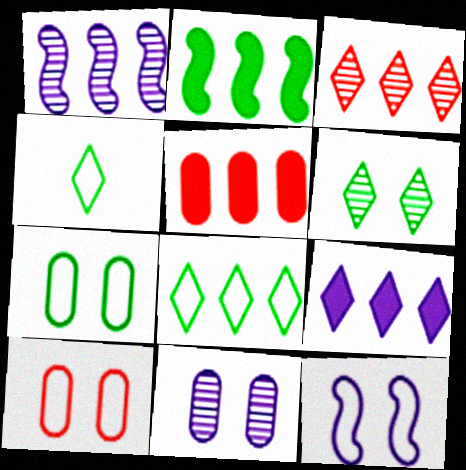[[1, 5, 8], 
[2, 5, 9], 
[3, 8, 9]]